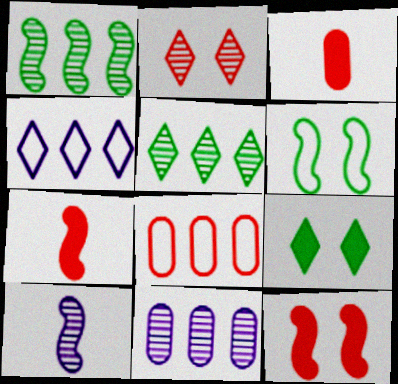[[2, 7, 8], 
[8, 9, 10]]